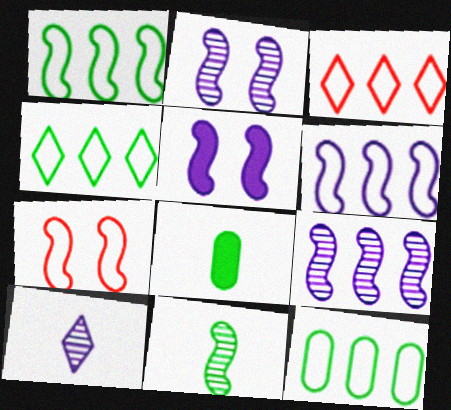[[1, 4, 12], 
[2, 3, 8], 
[3, 6, 12]]